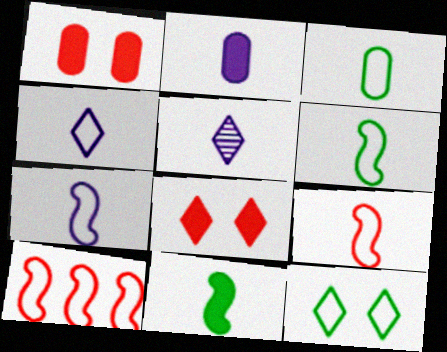[[2, 5, 7], 
[3, 4, 9], 
[6, 7, 9]]